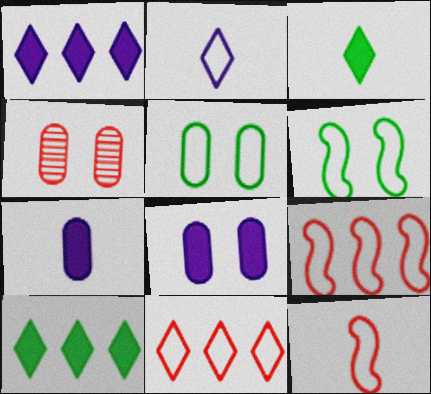[[2, 5, 9], 
[4, 5, 8]]